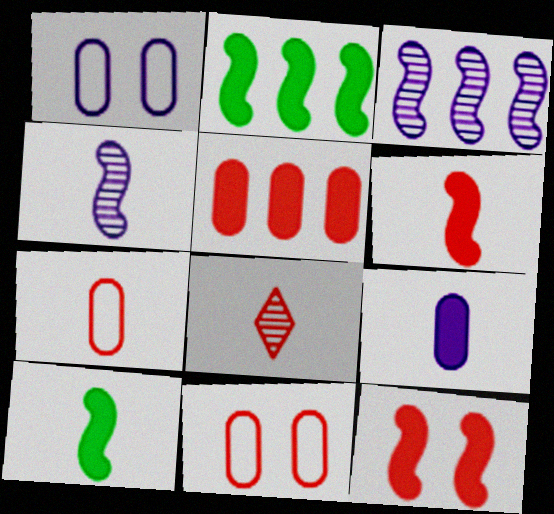[[1, 2, 8], 
[6, 7, 8]]